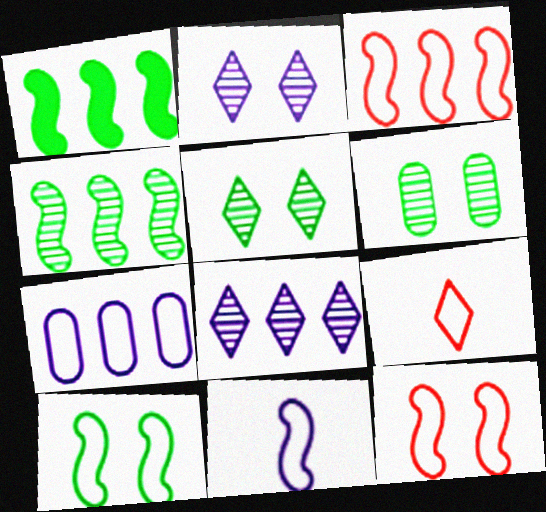[[3, 10, 11], 
[7, 9, 10]]